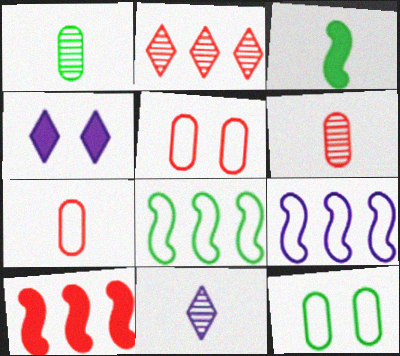[[3, 7, 11], 
[4, 6, 8], 
[10, 11, 12]]